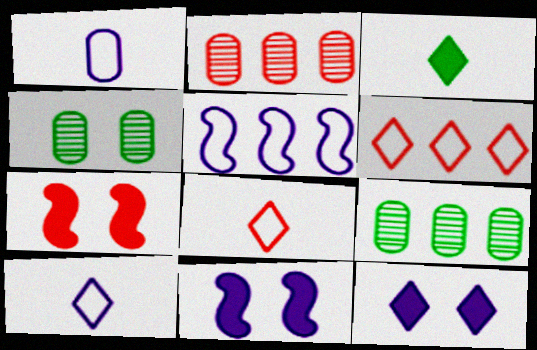[[2, 7, 8], 
[7, 9, 10], 
[8, 9, 11]]